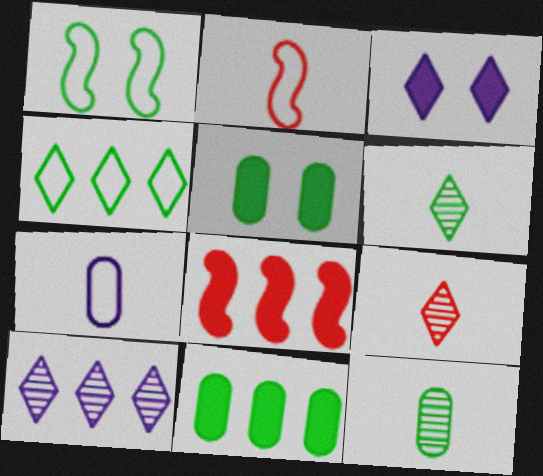[[1, 6, 11], 
[2, 5, 10], 
[3, 4, 9]]